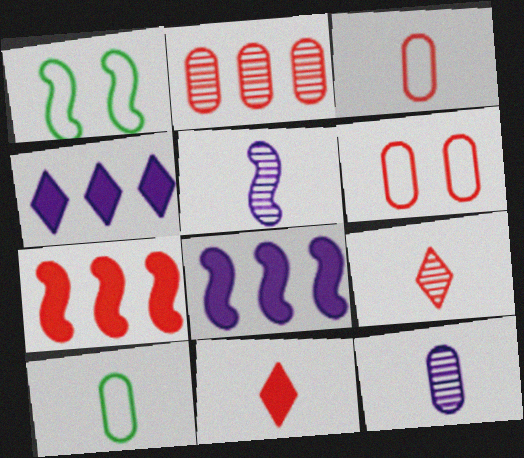[[1, 5, 7], 
[5, 10, 11], 
[6, 7, 9]]